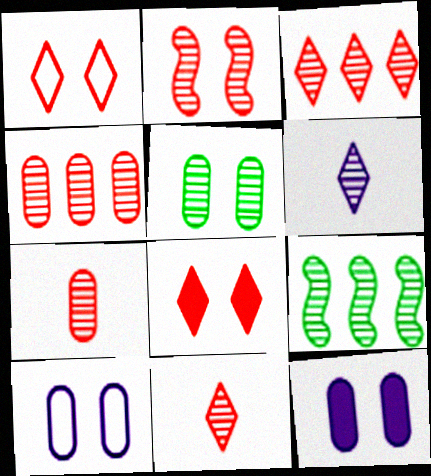[[2, 3, 7], 
[2, 4, 11]]